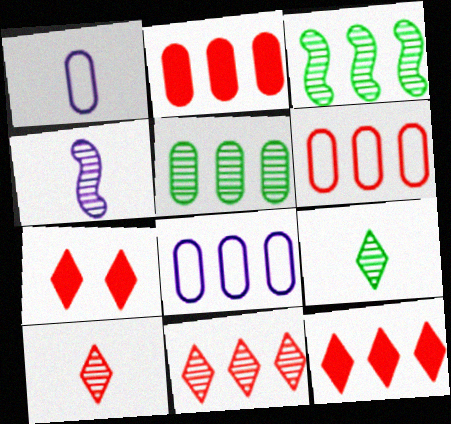[[1, 3, 7], 
[2, 5, 8], 
[3, 8, 12]]